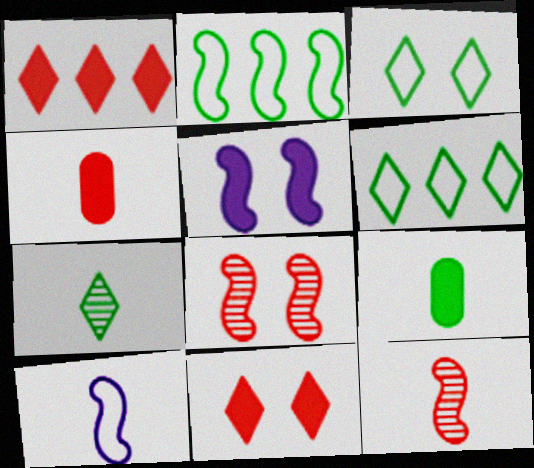[[1, 5, 9], 
[2, 5, 12], 
[4, 7, 10]]